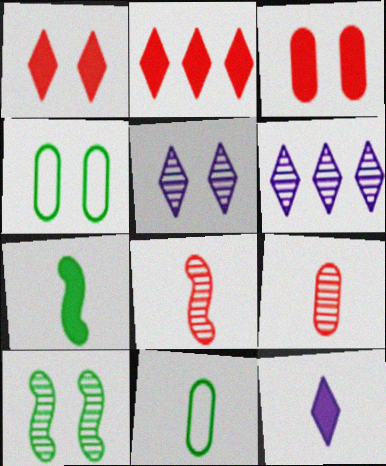[[6, 9, 10], 
[8, 11, 12]]